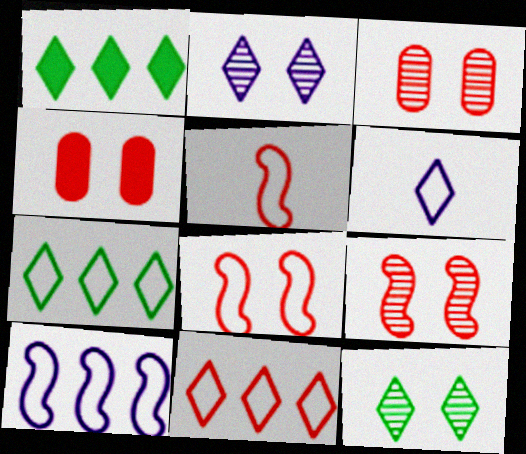[]